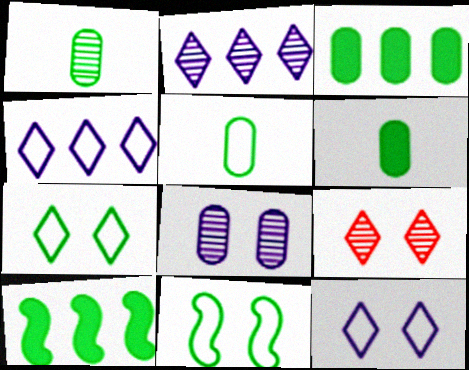[[1, 5, 6], 
[1, 7, 10]]